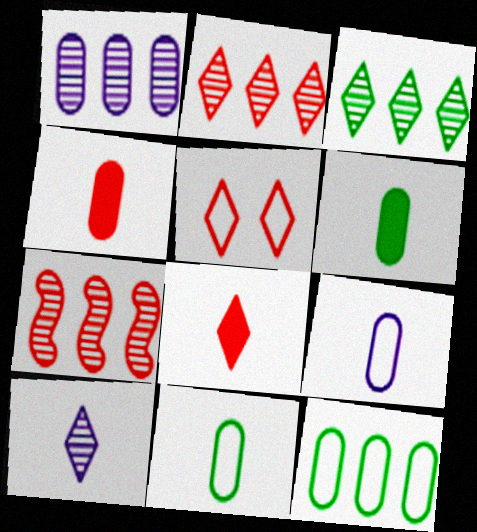[[1, 3, 7], 
[2, 5, 8], 
[4, 5, 7]]